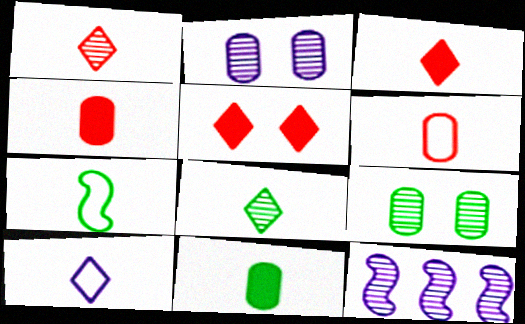[[1, 9, 12], 
[3, 8, 10], 
[6, 7, 10], 
[7, 8, 11]]